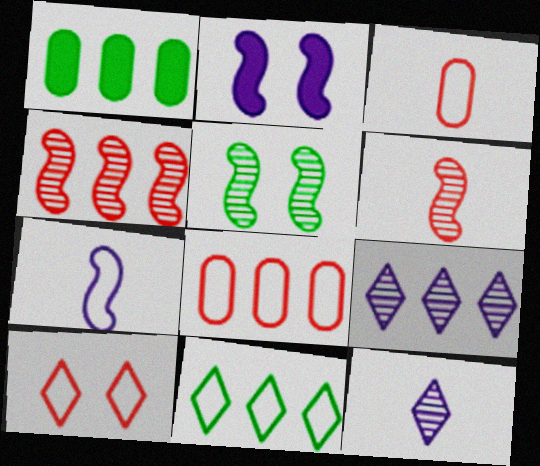[]